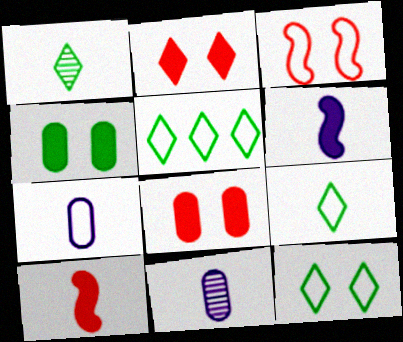[[1, 7, 10], 
[3, 5, 7], 
[5, 9, 12], 
[9, 10, 11]]